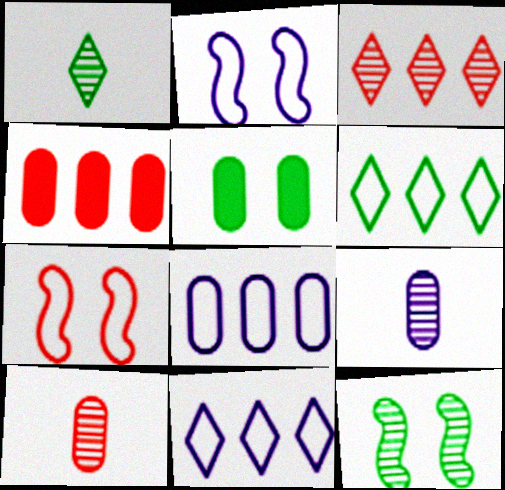[[1, 2, 4], 
[3, 9, 12], 
[5, 8, 10]]